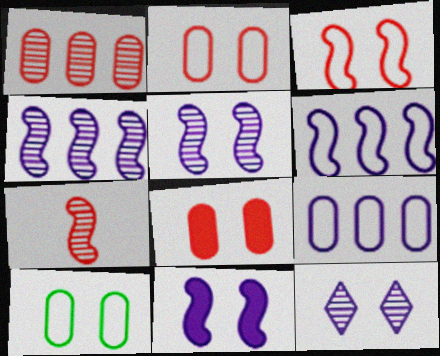[]